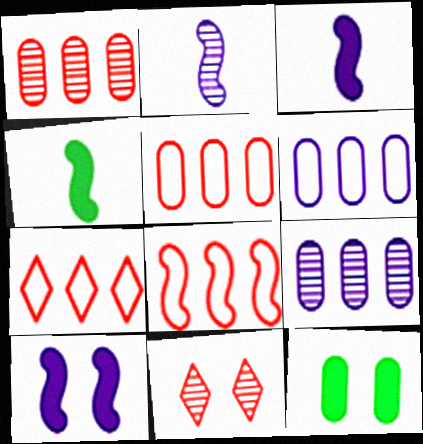[[2, 7, 12], 
[4, 6, 11], 
[5, 7, 8]]